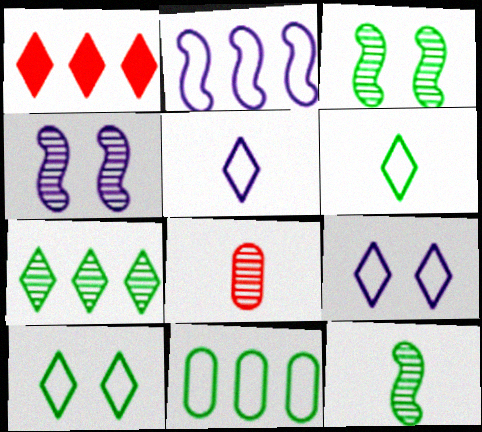[[4, 7, 8]]